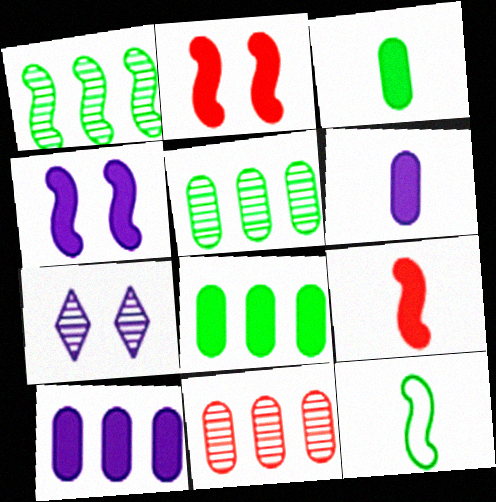[]